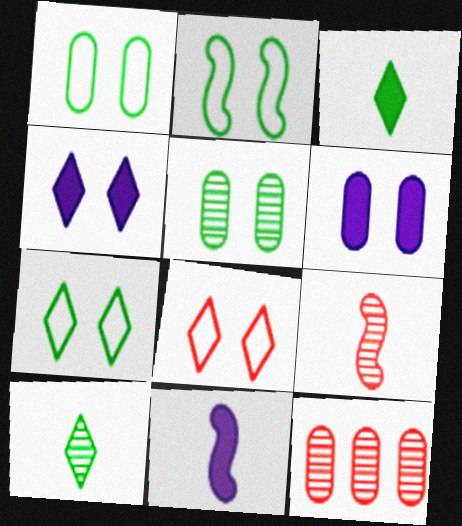[[1, 2, 7], 
[7, 11, 12]]